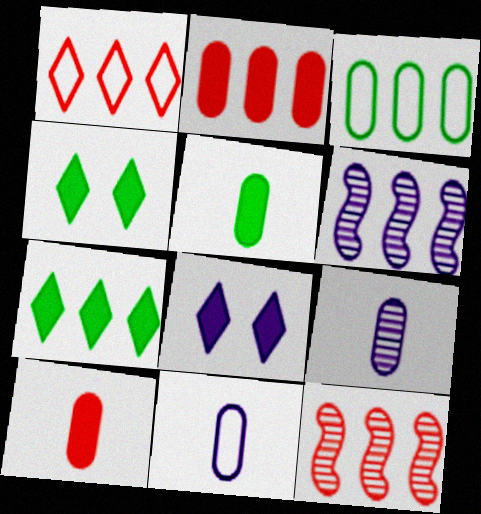[[1, 2, 12], 
[4, 11, 12], 
[6, 8, 11]]